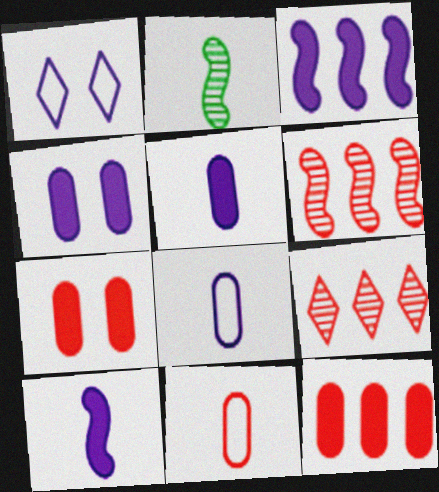[[1, 2, 12]]